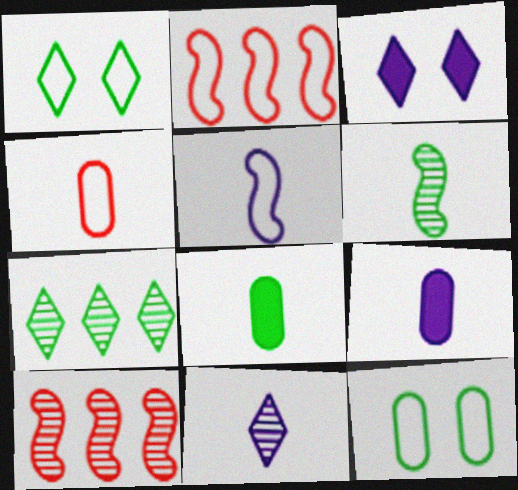[[1, 9, 10], 
[5, 9, 11]]